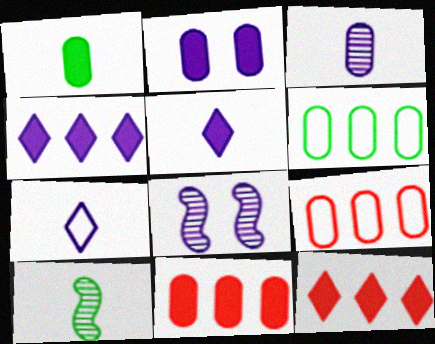[[1, 2, 11]]